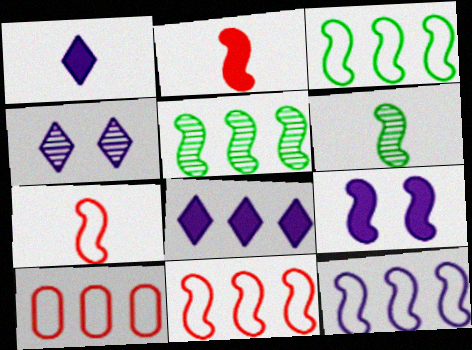[[3, 11, 12], 
[5, 7, 9], 
[5, 8, 10], 
[6, 9, 11]]